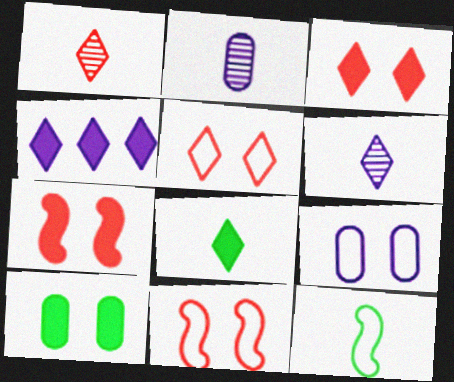[[3, 4, 8]]